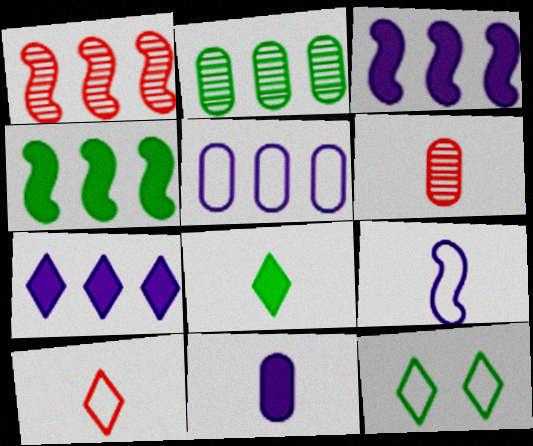[[1, 11, 12], 
[3, 6, 12], 
[6, 8, 9]]